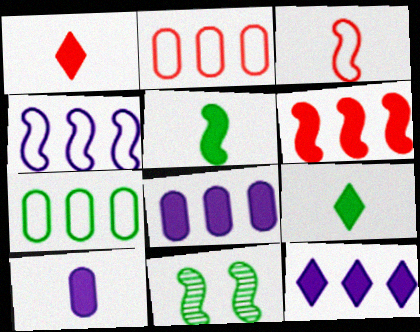[[1, 5, 10], 
[7, 9, 11]]